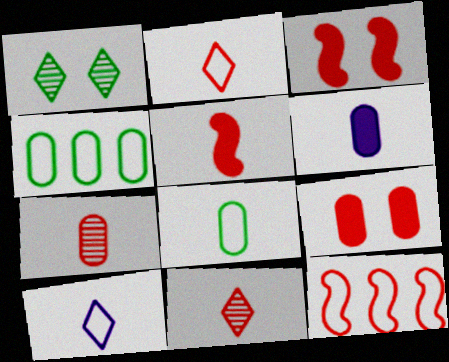[[1, 6, 12], 
[2, 5, 7], 
[6, 7, 8], 
[9, 11, 12]]